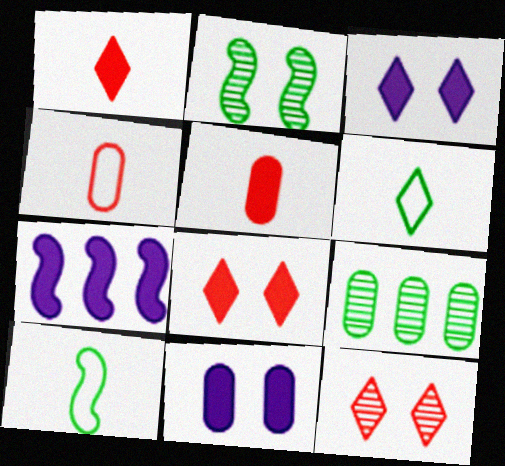[[4, 9, 11]]